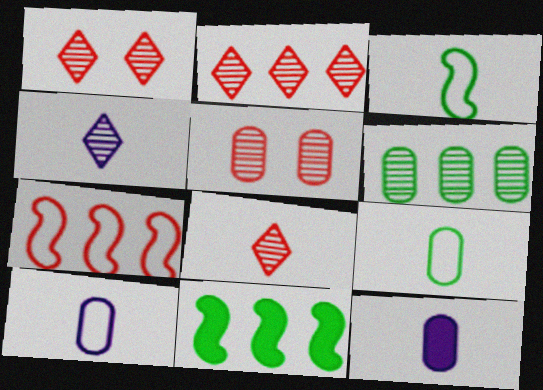[[1, 2, 8], 
[1, 10, 11], 
[3, 8, 12]]